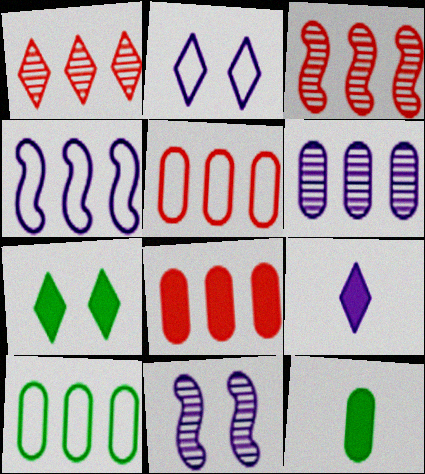[[2, 3, 12], 
[6, 8, 10]]